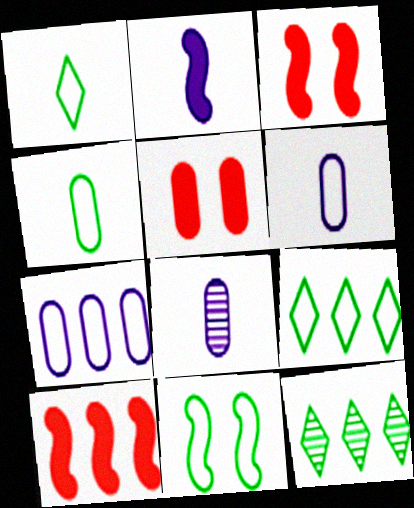[[3, 6, 12], 
[3, 8, 9], 
[4, 9, 11], 
[7, 10, 12]]